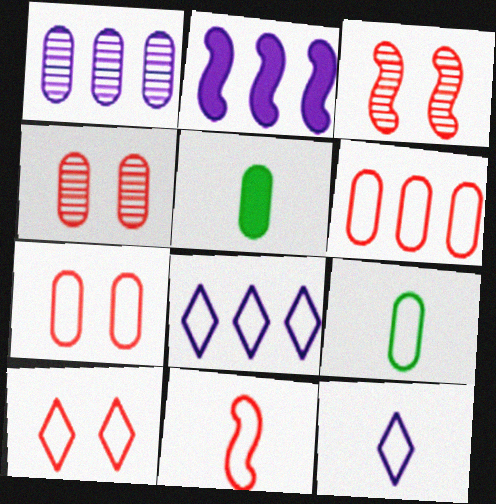[[1, 2, 8], 
[1, 5, 7], 
[3, 5, 8], 
[6, 10, 11], 
[9, 11, 12]]